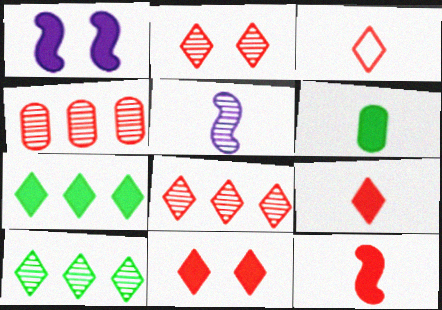[[3, 5, 6], 
[3, 8, 11]]